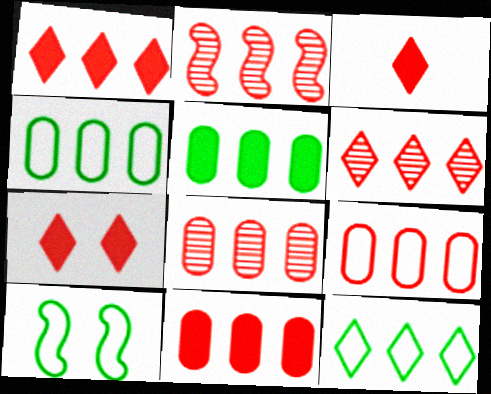[[1, 2, 9], 
[1, 3, 7], 
[2, 6, 8], 
[8, 9, 11]]